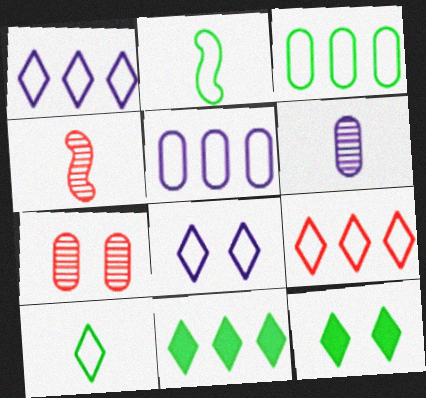[[4, 5, 12], 
[8, 9, 10]]